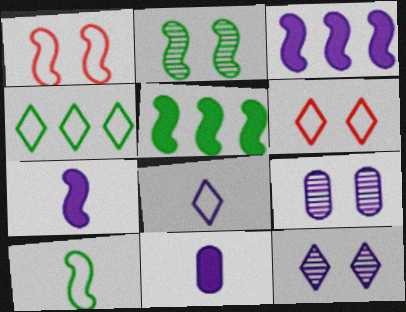[[2, 5, 10], 
[3, 8, 9], 
[4, 6, 8]]